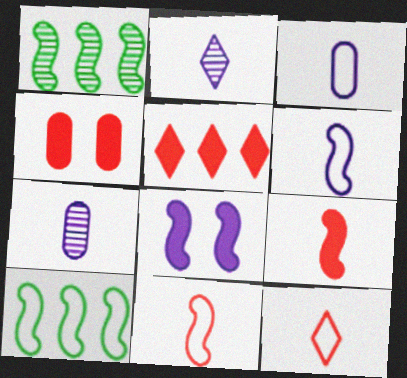[[1, 8, 11], 
[2, 4, 10], 
[4, 5, 9]]